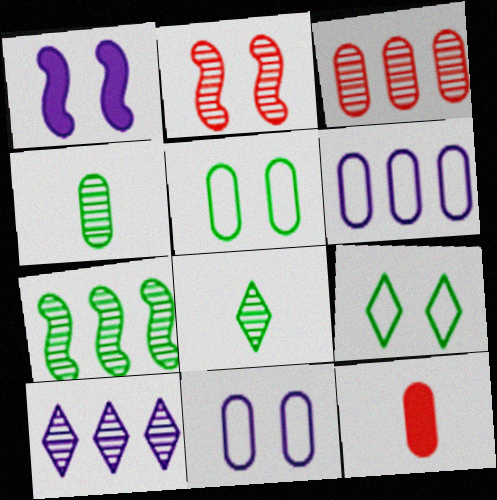[[2, 4, 10], 
[3, 7, 10]]